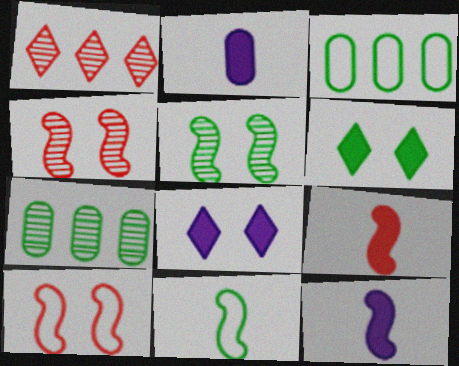[[6, 7, 11]]